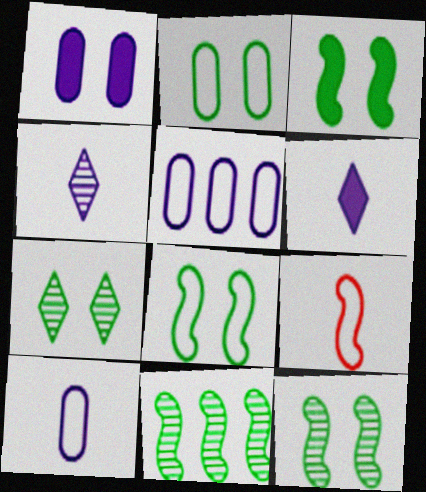[[2, 3, 7], 
[3, 8, 12]]